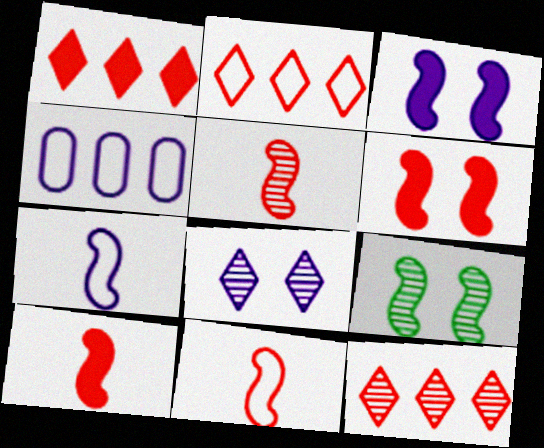[[1, 2, 12], 
[5, 10, 11]]